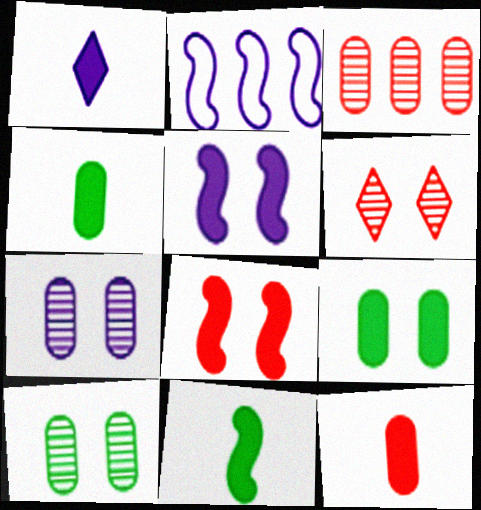[[1, 2, 7], 
[1, 11, 12], 
[2, 4, 6]]